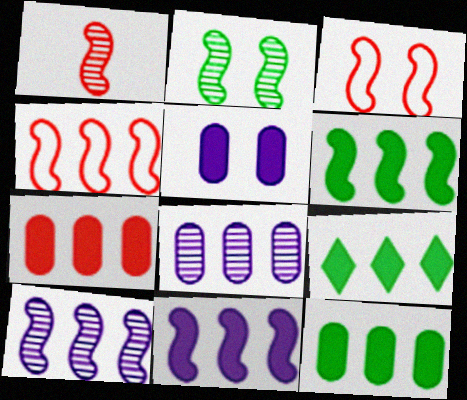[[1, 2, 10], 
[4, 6, 10], 
[4, 8, 9], 
[6, 9, 12], 
[7, 9, 11]]